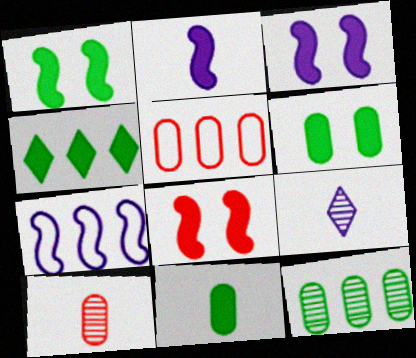[[1, 3, 8], 
[1, 4, 11], 
[1, 5, 9]]